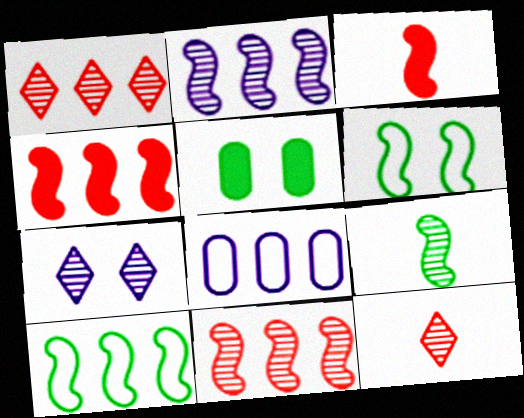[[2, 3, 6], 
[2, 4, 10]]